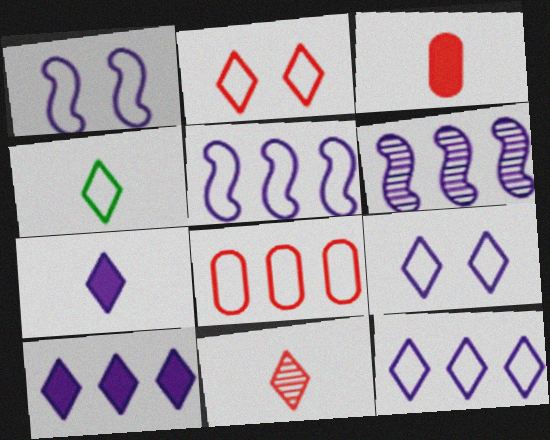[[1, 4, 8], 
[2, 4, 12], 
[4, 7, 11]]